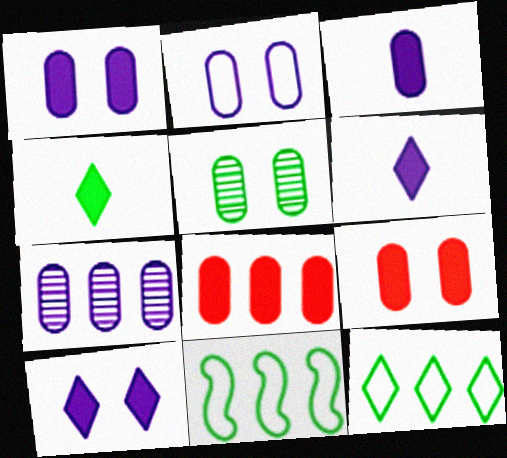[[2, 3, 7], 
[2, 5, 9], 
[4, 5, 11]]